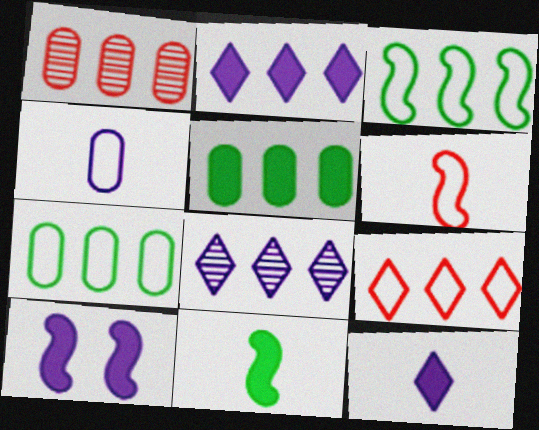[[1, 2, 3], 
[4, 8, 10]]